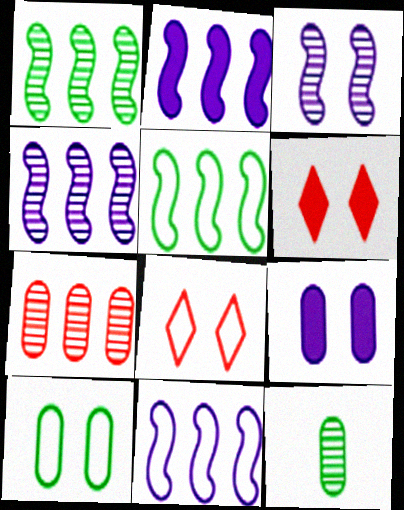[[2, 4, 11], 
[2, 8, 12], 
[3, 6, 10], 
[6, 11, 12]]